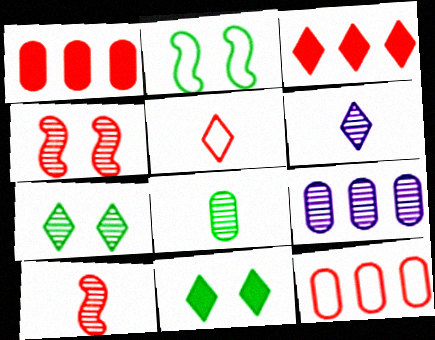[[1, 2, 6], 
[1, 4, 5], 
[6, 8, 10], 
[7, 9, 10]]